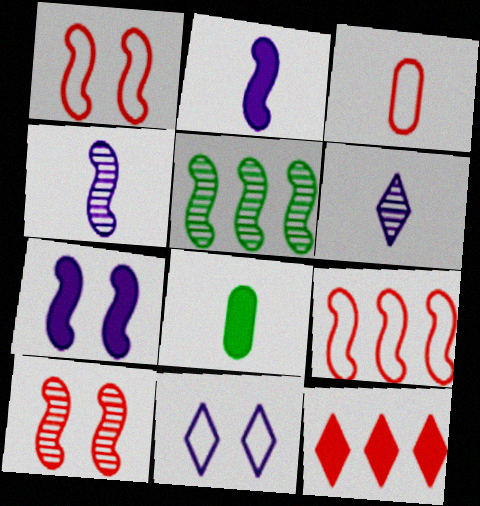[[1, 2, 5], 
[3, 10, 12], 
[4, 5, 10], 
[7, 8, 12]]